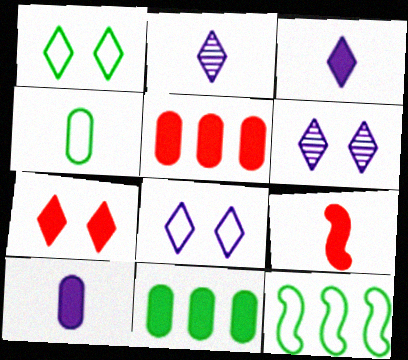[[1, 4, 12], 
[1, 6, 7], 
[2, 4, 9], 
[5, 7, 9]]